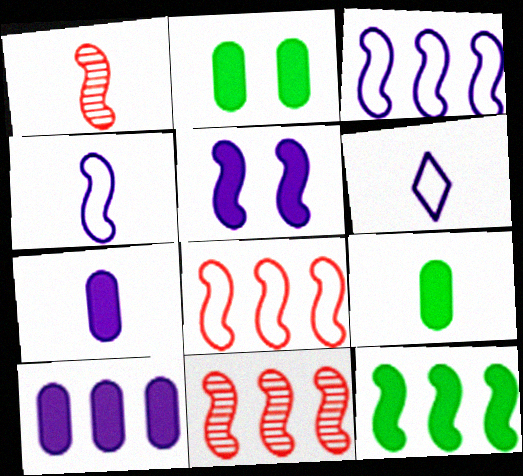[[1, 6, 9], 
[2, 6, 11], 
[3, 11, 12]]